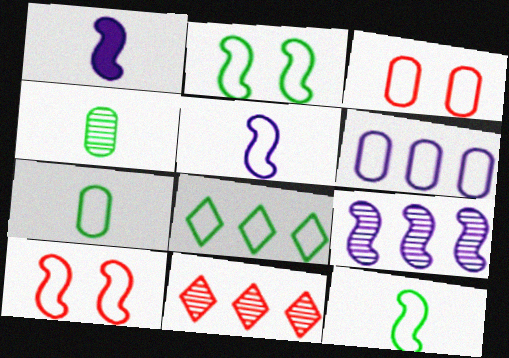[[2, 7, 8], 
[3, 5, 8], 
[3, 6, 7]]